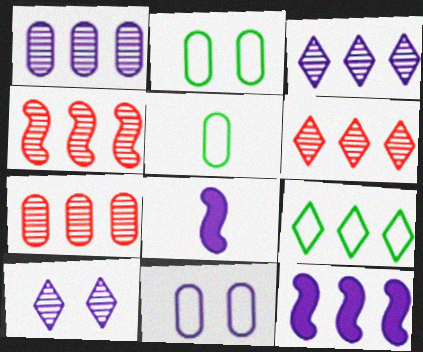[[2, 6, 8], 
[3, 8, 11], 
[4, 6, 7], 
[7, 9, 12]]